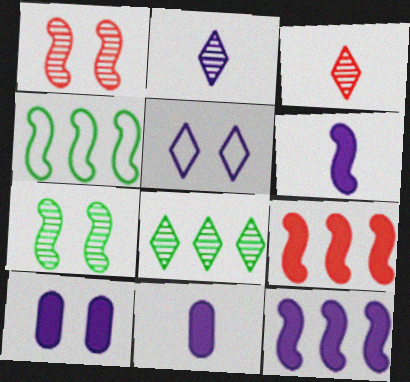[[1, 4, 6], 
[3, 4, 10]]